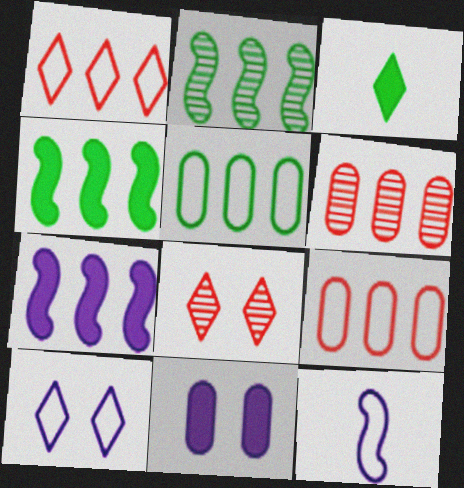[]